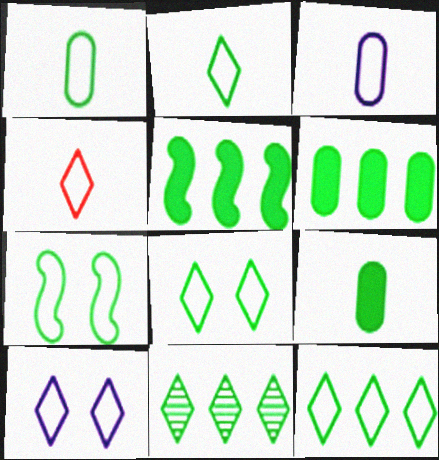[[1, 7, 12], 
[2, 8, 12], 
[4, 10, 12], 
[7, 9, 11]]